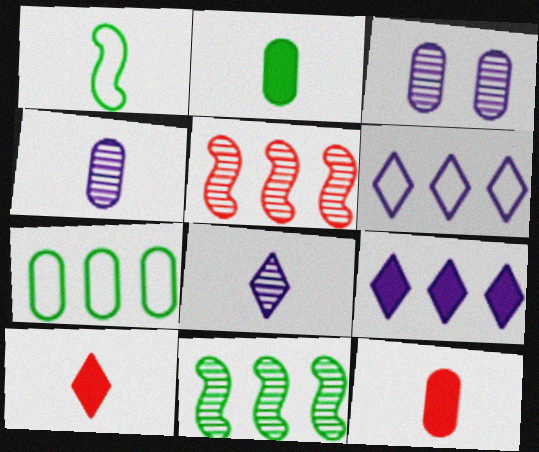[[1, 4, 10], 
[1, 8, 12], 
[3, 7, 12], 
[5, 7, 9]]